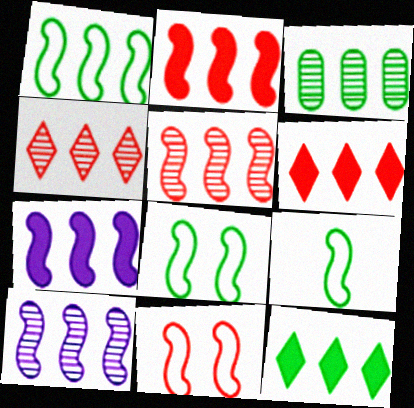[[1, 2, 10], 
[1, 3, 12], 
[1, 5, 7], 
[1, 8, 9], 
[3, 4, 10]]